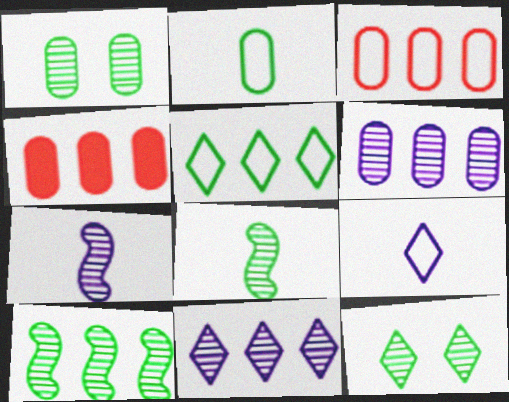[]